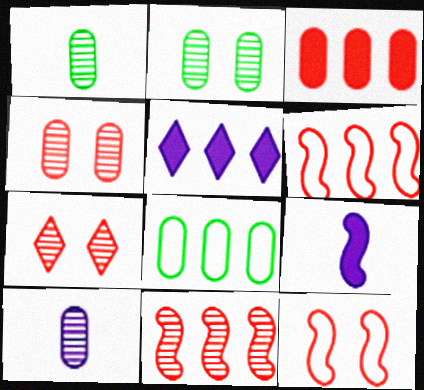[[1, 5, 12], 
[5, 8, 11], 
[7, 8, 9]]